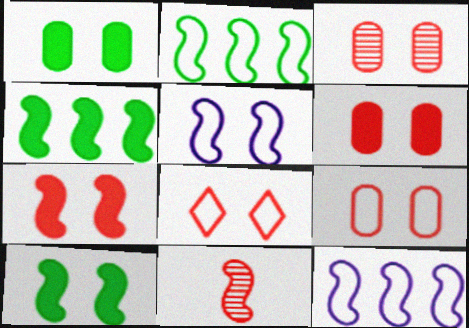[[3, 6, 9], 
[3, 7, 8], 
[4, 5, 11], 
[10, 11, 12]]